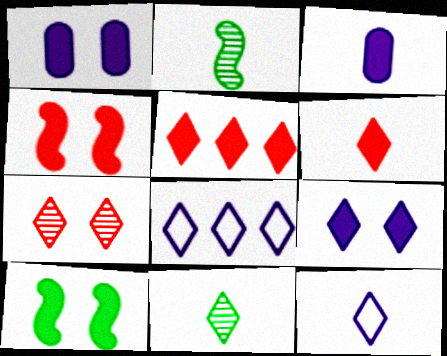[[3, 5, 10], 
[6, 11, 12]]